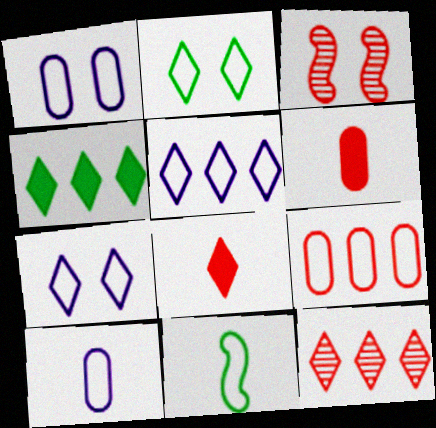[[3, 4, 10], 
[3, 8, 9], 
[4, 5, 12], 
[7, 9, 11]]